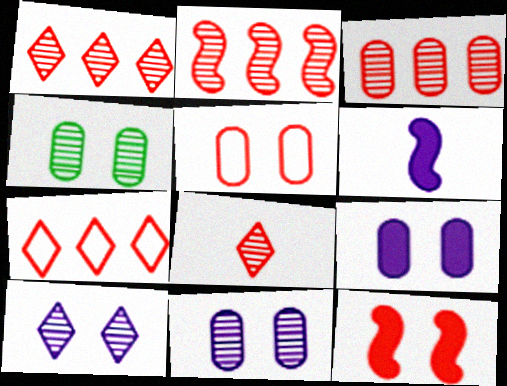[[1, 2, 3], 
[4, 5, 9], 
[4, 6, 7]]